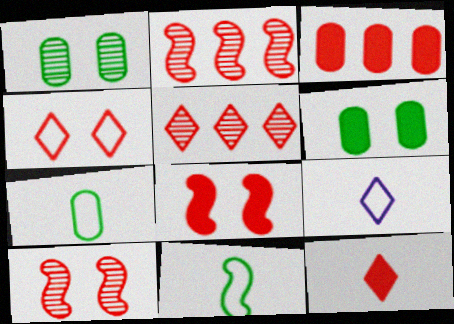[[2, 6, 9], 
[3, 8, 12], 
[4, 5, 12]]